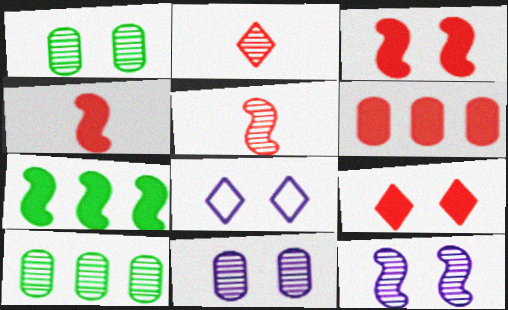[[1, 3, 8], 
[2, 10, 12], 
[4, 6, 9], 
[4, 8, 10]]